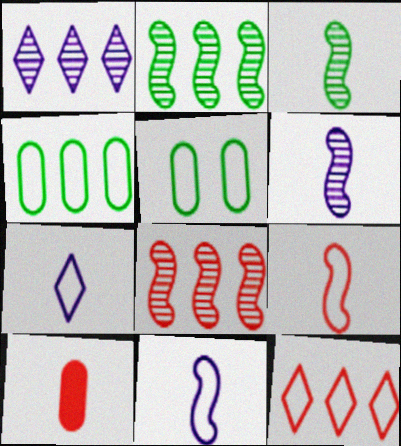[[3, 7, 10], 
[5, 11, 12]]